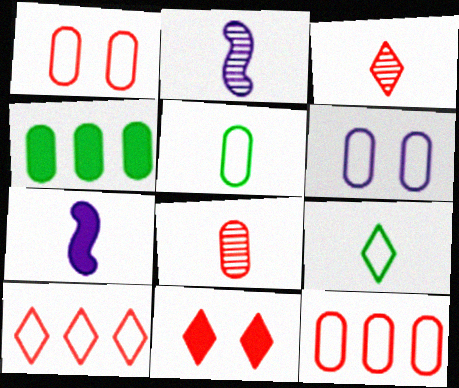[[3, 5, 7], 
[3, 10, 11], 
[4, 6, 8], 
[4, 7, 11], 
[5, 6, 12], 
[7, 8, 9]]